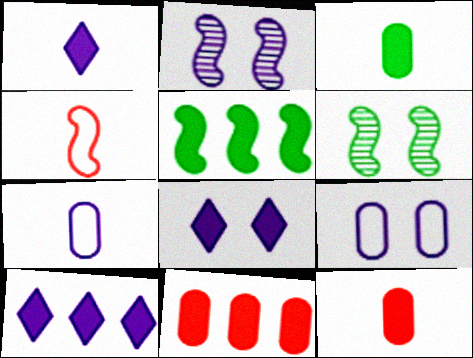[[1, 8, 10], 
[2, 4, 5], 
[2, 7, 10], 
[2, 8, 9], 
[5, 8, 12], 
[5, 10, 11]]